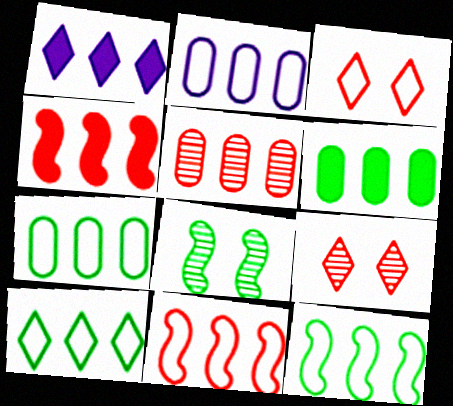[[1, 4, 6], 
[1, 5, 12], 
[2, 5, 6], 
[2, 10, 11], 
[7, 10, 12]]